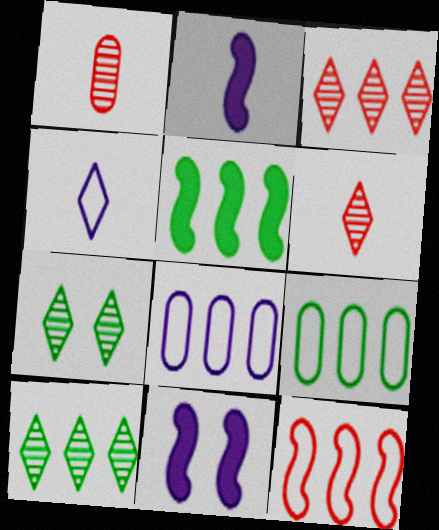[[3, 5, 8], 
[5, 9, 10], 
[6, 9, 11]]